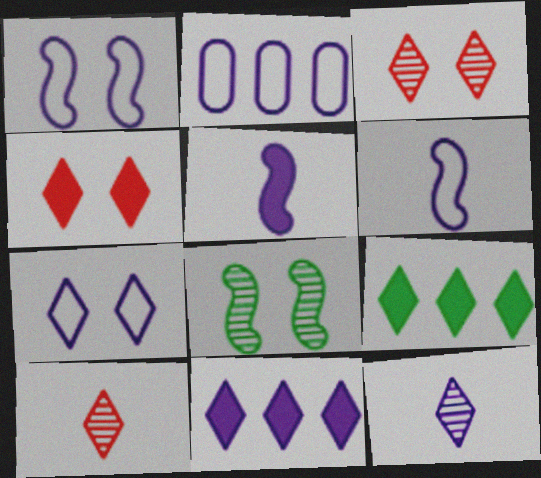[[2, 6, 7], 
[7, 9, 10], 
[7, 11, 12]]